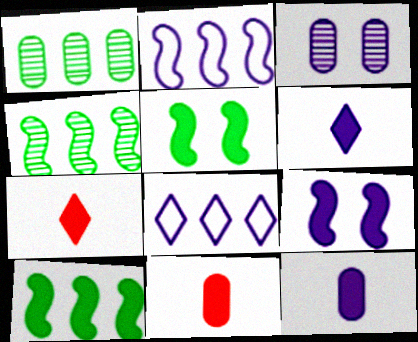[[2, 3, 6]]